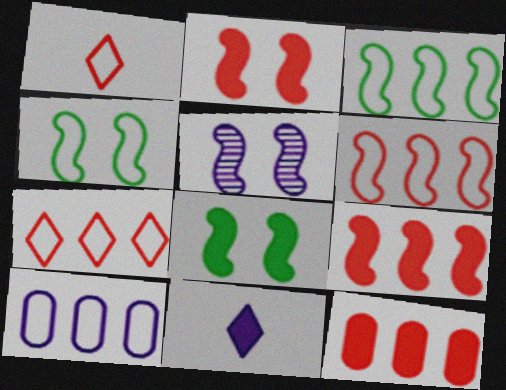[[1, 4, 10], 
[2, 4, 5], 
[3, 7, 10], 
[5, 10, 11], 
[8, 11, 12]]